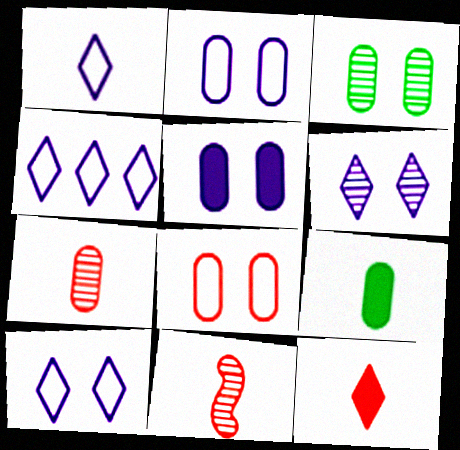[[1, 4, 10], 
[1, 9, 11], 
[3, 5, 8]]